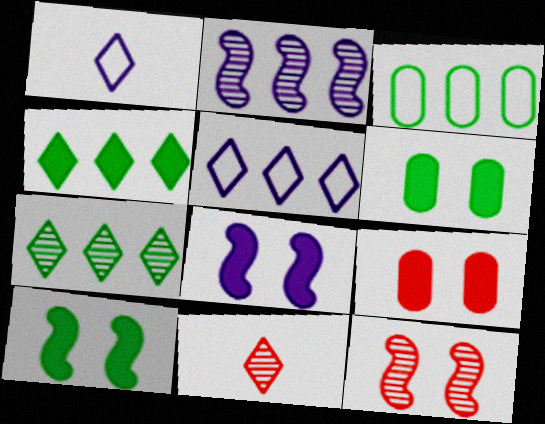[[3, 8, 11]]